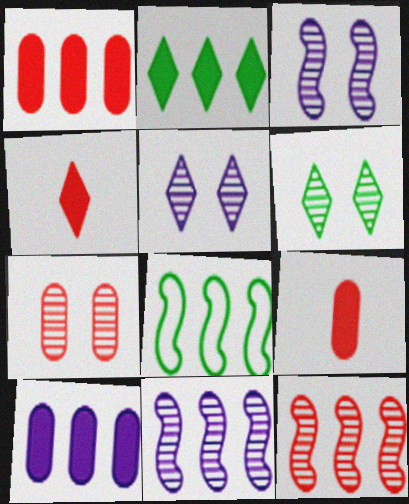[[3, 6, 7], 
[5, 8, 9]]